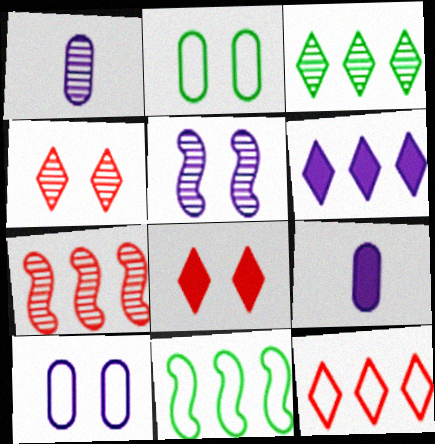[[1, 8, 11], 
[2, 5, 8], 
[3, 6, 12], 
[4, 9, 11]]